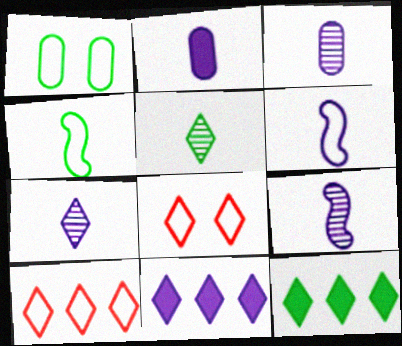[[1, 6, 10], 
[2, 6, 7], 
[3, 7, 9], 
[5, 8, 11], 
[7, 8, 12]]